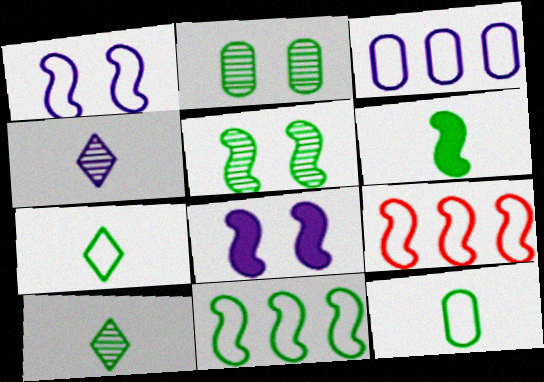[[3, 4, 8], 
[5, 6, 11], 
[6, 10, 12]]